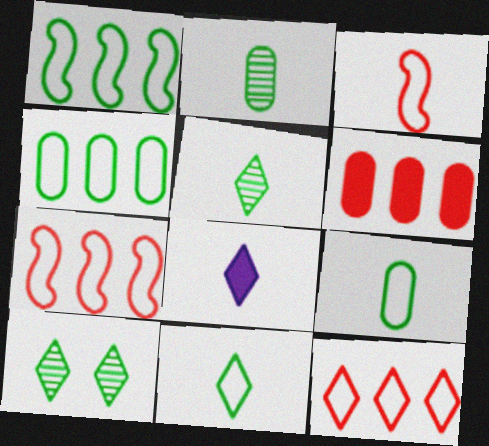[[2, 3, 8], 
[8, 10, 12]]